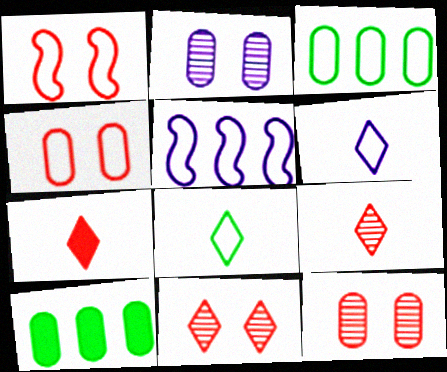[[1, 3, 6], 
[4, 5, 8]]